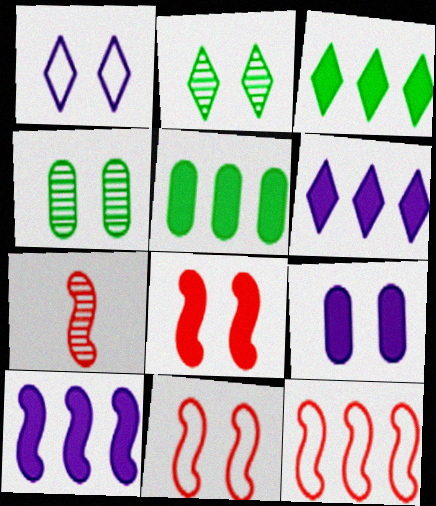[[1, 4, 8], 
[1, 5, 7], 
[2, 9, 11], 
[7, 8, 12]]